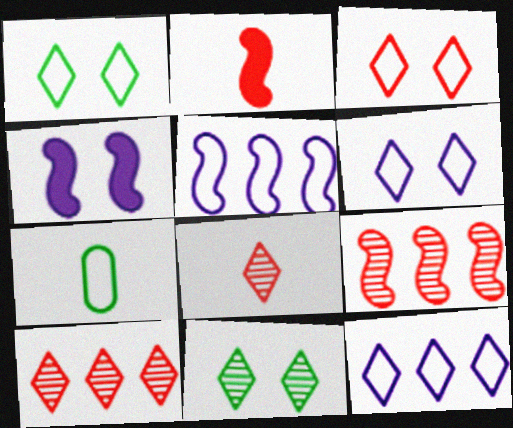[[1, 3, 6], 
[3, 5, 7], 
[4, 7, 10]]